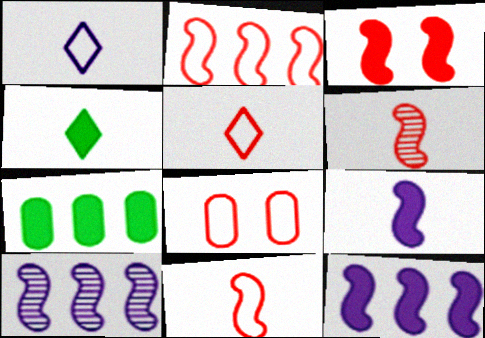[[2, 3, 6], 
[2, 5, 8], 
[4, 8, 10]]